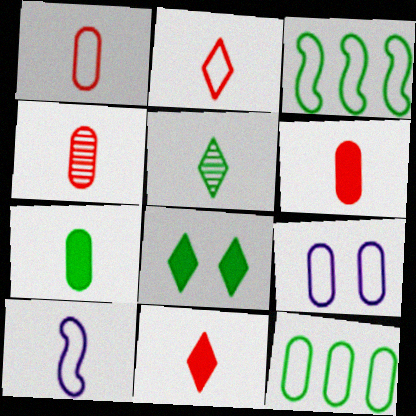[[1, 4, 6], 
[1, 9, 12], 
[2, 3, 9], 
[5, 6, 10]]